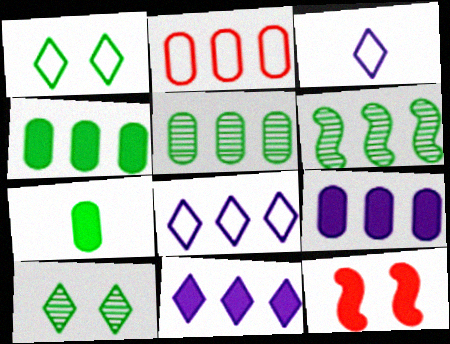[[1, 6, 7], 
[2, 5, 9], 
[2, 6, 11], 
[3, 5, 12], 
[7, 11, 12]]